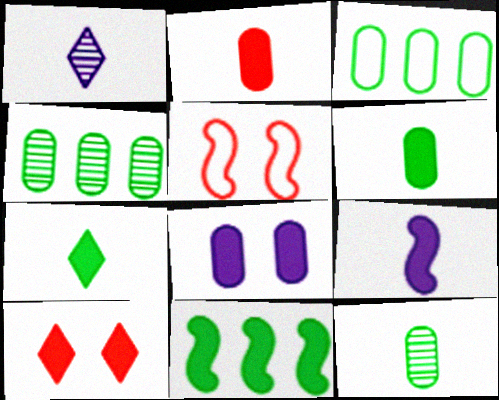[[2, 7, 9]]